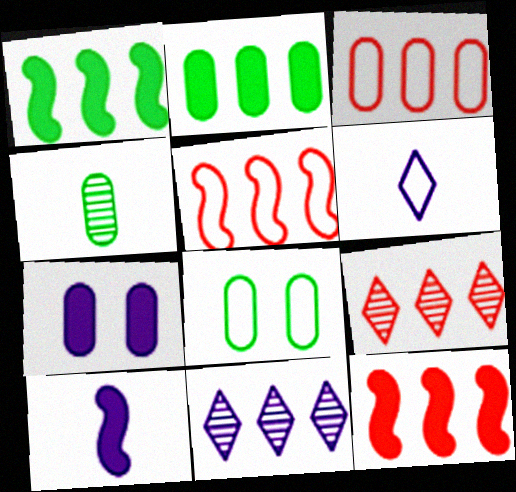[[1, 3, 11], 
[2, 4, 8], 
[2, 5, 11], 
[3, 4, 7], 
[3, 9, 12], 
[5, 6, 8], 
[8, 9, 10]]